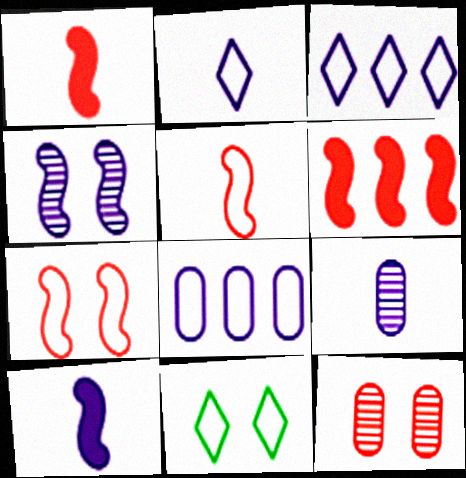[[2, 9, 10], 
[5, 8, 11], 
[6, 9, 11]]